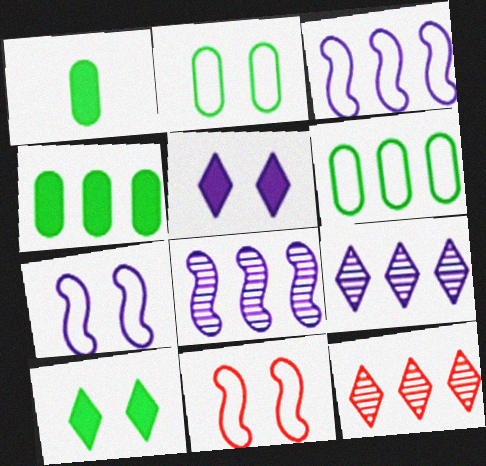[[1, 7, 12], 
[1, 9, 11], 
[3, 4, 12]]